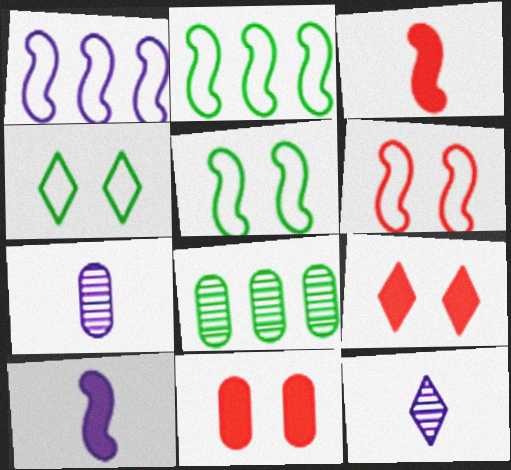[[2, 7, 9], 
[2, 11, 12]]